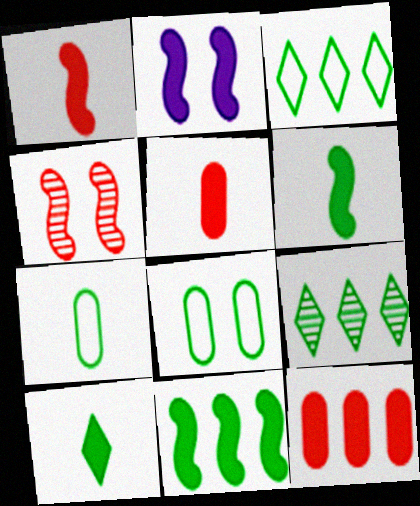[[1, 2, 11], 
[2, 10, 12], 
[6, 8, 9]]